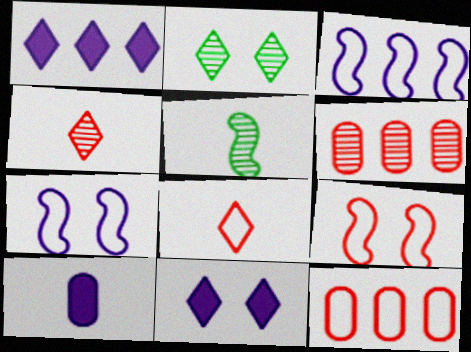[[1, 2, 8], 
[5, 8, 10], 
[5, 11, 12], 
[8, 9, 12]]